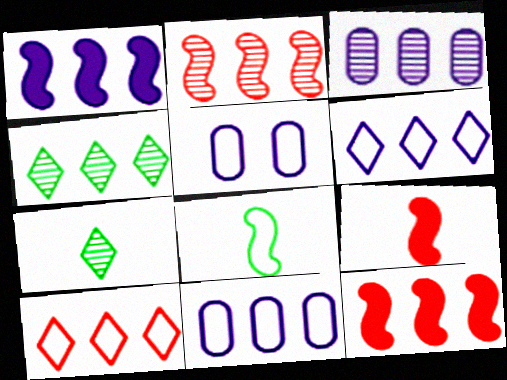[[1, 3, 6], 
[2, 3, 4], 
[4, 5, 9], 
[4, 11, 12], 
[5, 7, 12], 
[5, 8, 10]]